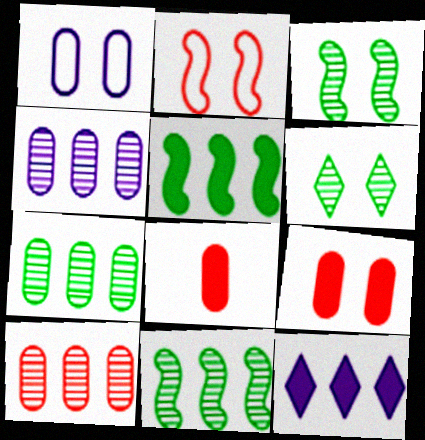[[1, 7, 8], 
[4, 7, 10]]